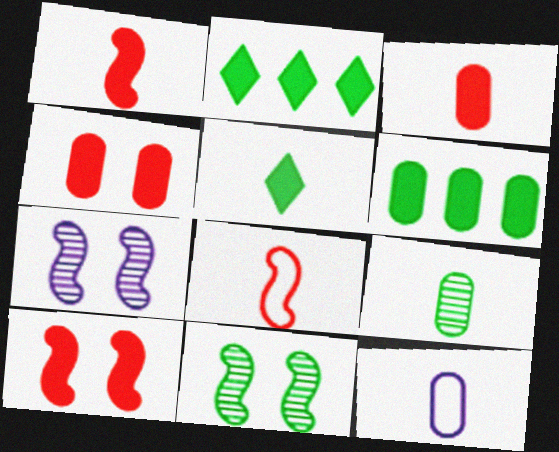[[3, 9, 12]]